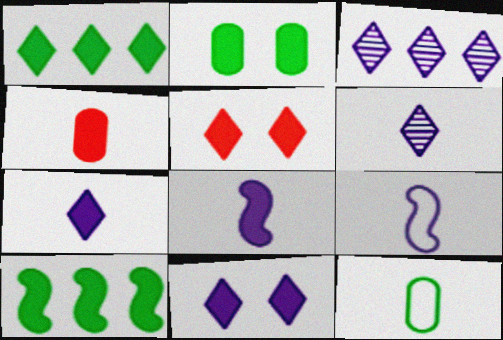[[1, 5, 7], 
[4, 10, 11]]